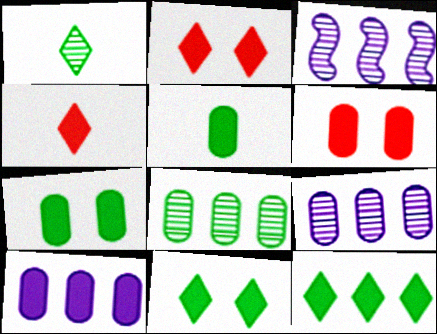[[5, 6, 10]]